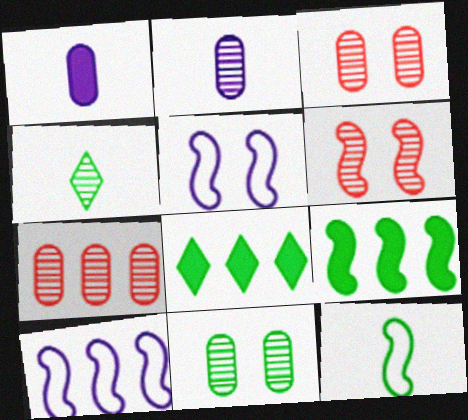[[2, 7, 11], 
[7, 8, 10], 
[8, 11, 12]]